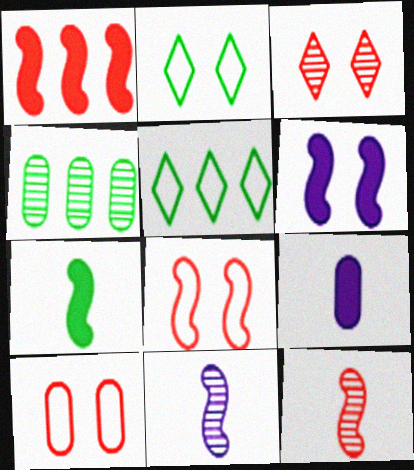[[1, 6, 7], 
[1, 8, 12], 
[2, 4, 7], 
[3, 4, 11], 
[4, 9, 10]]